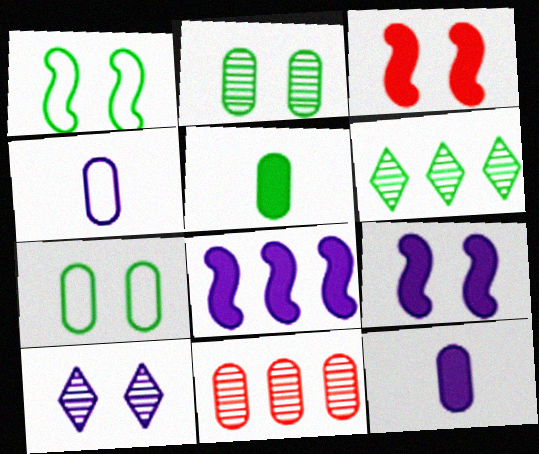[[1, 5, 6], 
[3, 4, 6], 
[3, 7, 10], 
[4, 8, 10], 
[7, 11, 12]]